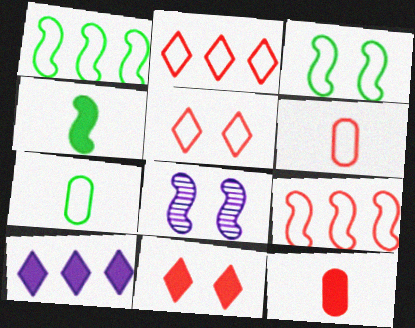[[4, 8, 9], 
[5, 6, 9]]